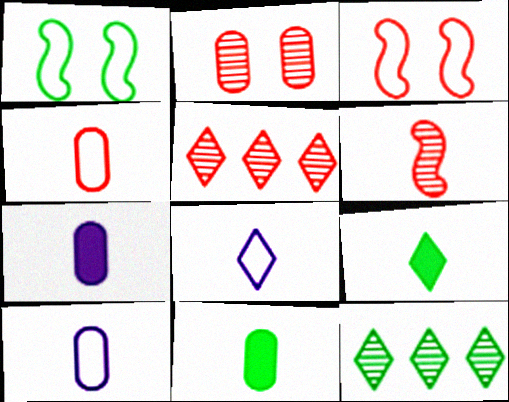[[1, 5, 7], 
[1, 11, 12], 
[2, 5, 6], 
[3, 7, 12], 
[6, 8, 11], 
[6, 9, 10]]